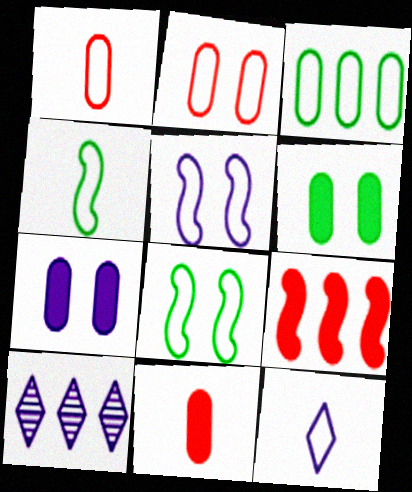[[1, 4, 12], 
[3, 9, 10], 
[8, 10, 11]]